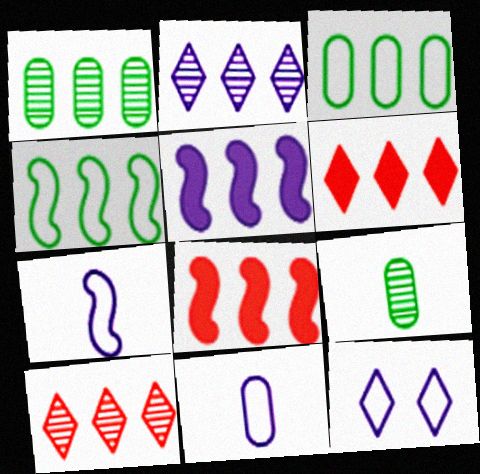[[2, 3, 8], 
[3, 5, 10], 
[8, 9, 12]]